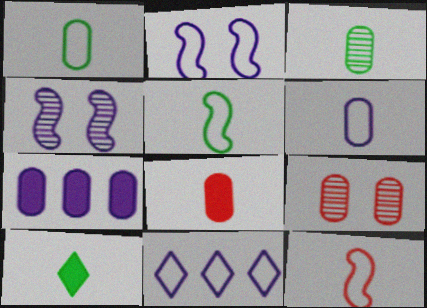[[1, 7, 9], 
[2, 6, 11], 
[3, 5, 10], 
[3, 6, 8]]